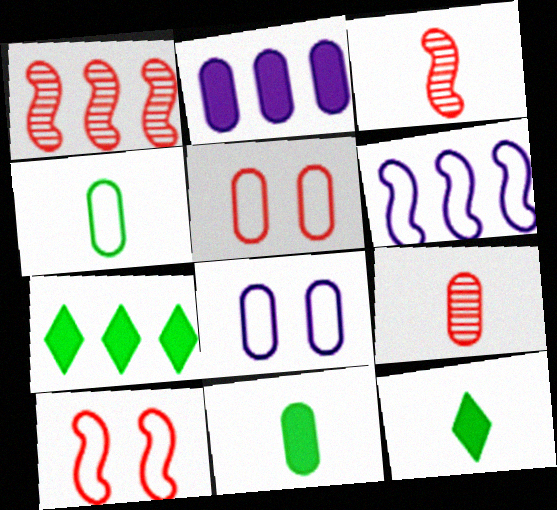[[1, 8, 12], 
[3, 7, 8]]